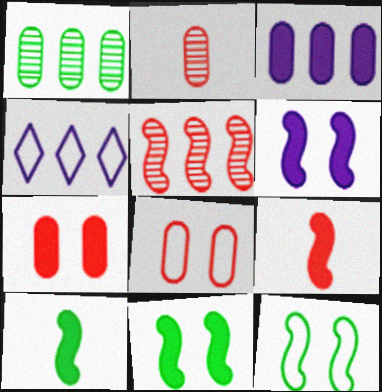[[2, 4, 11]]